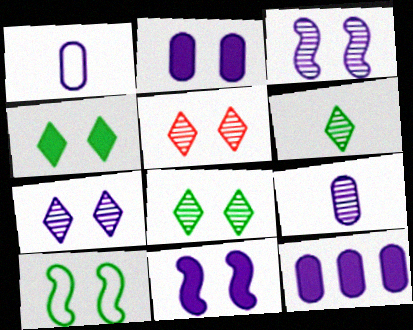[[2, 5, 10], 
[5, 7, 8]]